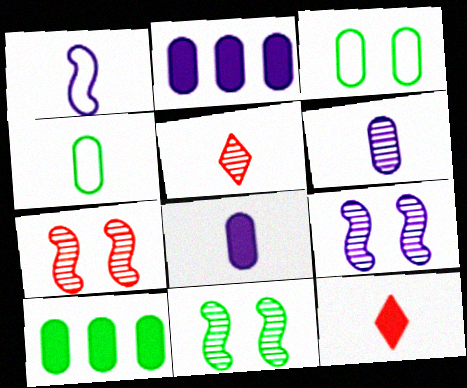[[7, 9, 11]]